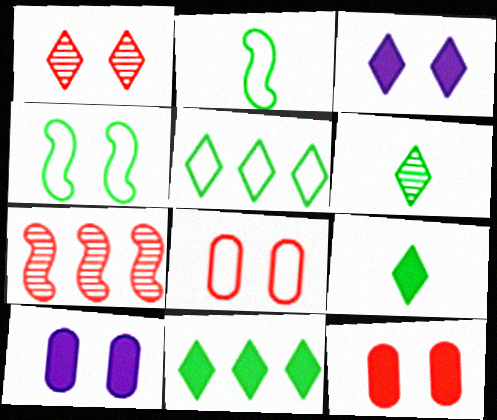[[1, 4, 10]]